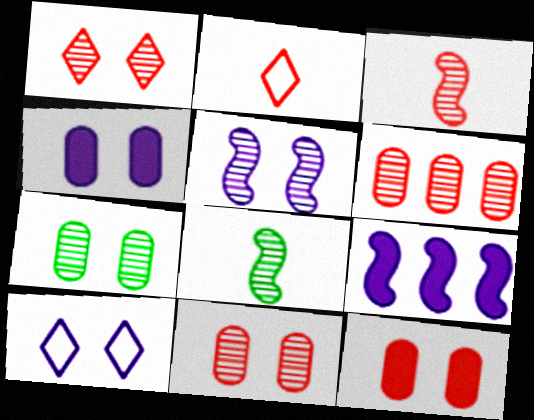[[1, 3, 6], 
[1, 5, 7], 
[2, 7, 9], 
[4, 5, 10]]